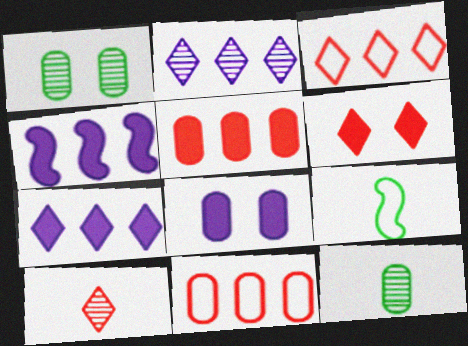[[3, 6, 10], 
[8, 11, 12]]